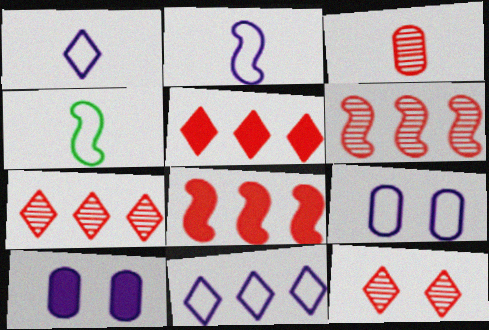[[2, 9, 11], 
[3, 6, 12], 
[4, 7, 10]]